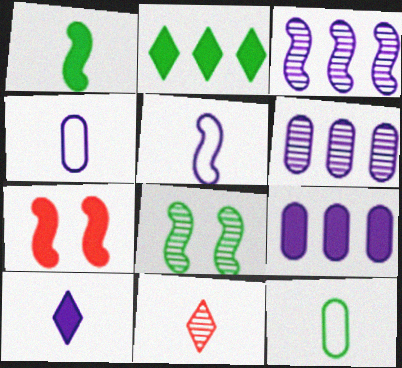[[1, 4, 11], 
[2, 8, 12], 
[6, 8, 11]]